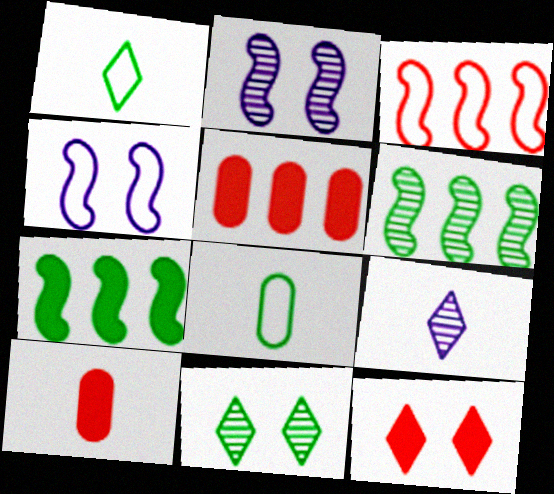[[1, 2, 5], 
[7, 8, 11]]